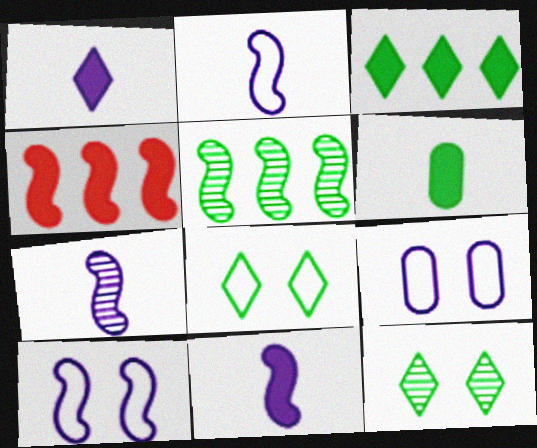[[2, 7, 11], 
[5, 6, 8]]